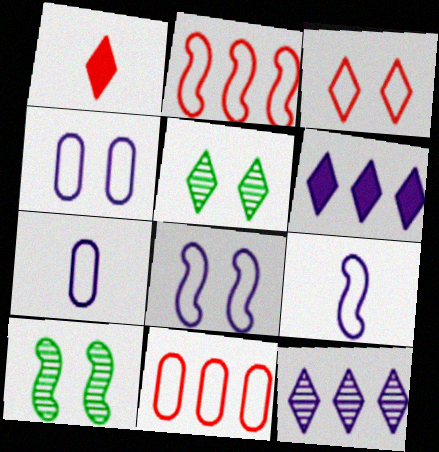[]